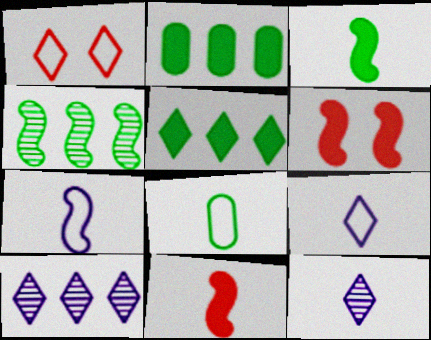[[1, 5, 12], 
[4, 6, 7], 
[6, 8, 10], 
[8, 11, 12]]